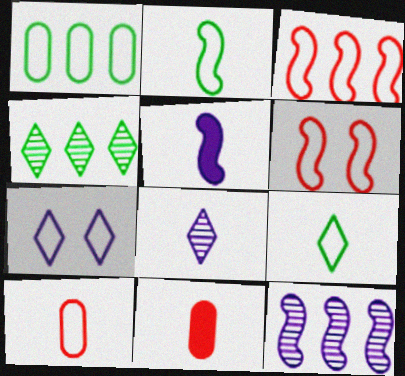[[2, 8, 11]]